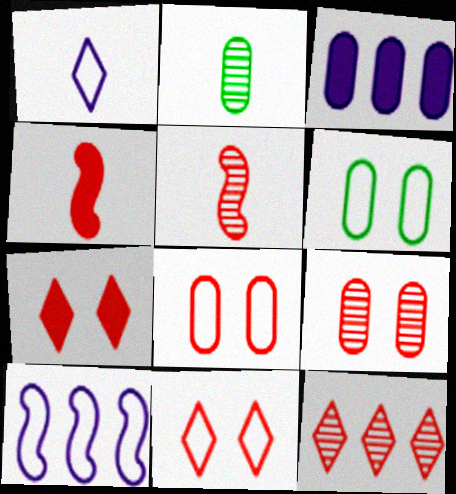[[1, 2, 4], 
[2, 3, 8], 
[2, 7, 10], 
[4, 8, 12], 
[5, 9, 12]]